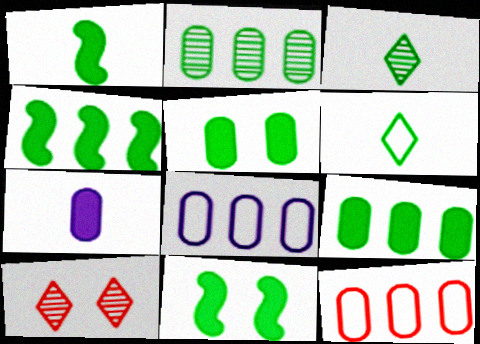[[1, 4, 11], 
[1, 8, 10], 
[2, 6, 11]]